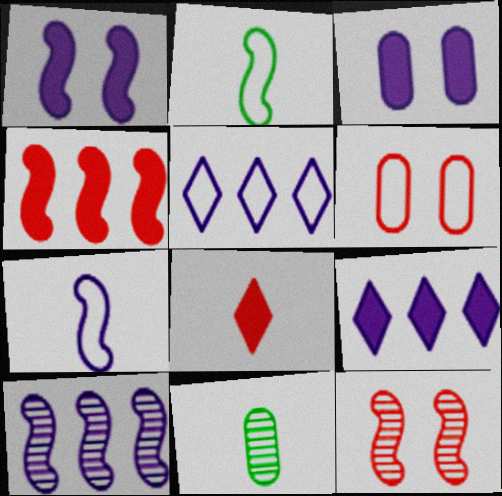[[1, 7, 10], 
[2, 5, 6], 
[7, 8, 11]]